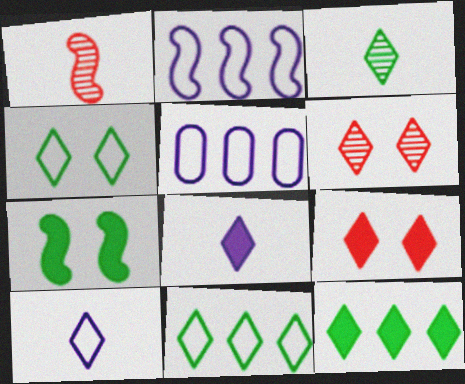[[1, 2, 7], 
[3, 4, 12], 
[6, 8, 11], 
[6, 10, 12], 
[8, 9, 12]]